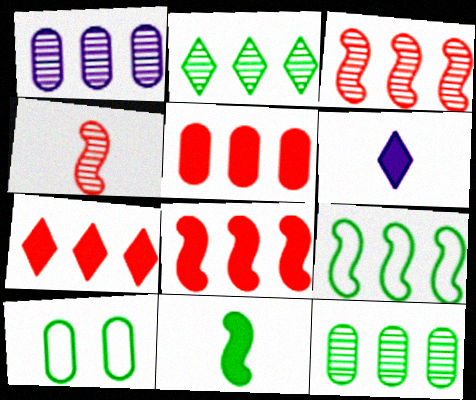[[1, 2, 3], 
[1, 7, 9], 
[2, 10, 11], 
[3, 6, 10], 
[5, 7, 8]]